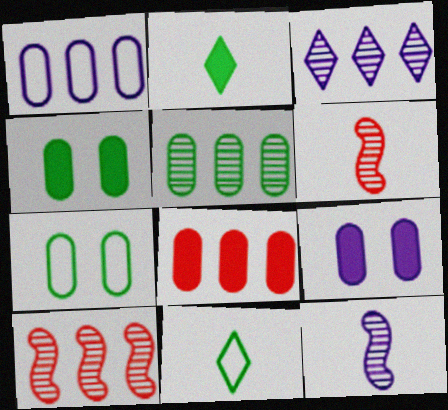[[1, 5, 8], 
[3, 5, 10], 
[9, 10, 11]]